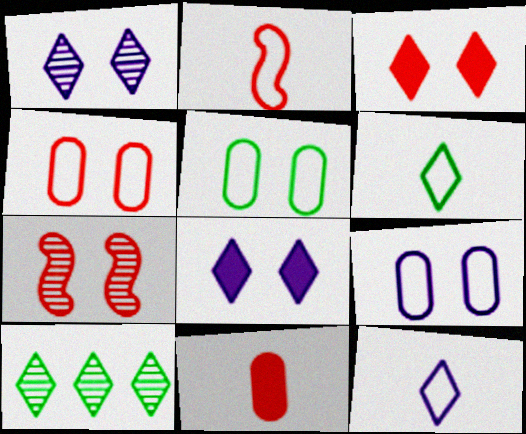[[3, 4, 7], 
[3, 10, 12], 
[4, 5, 9], 
[5, 7, 8]]